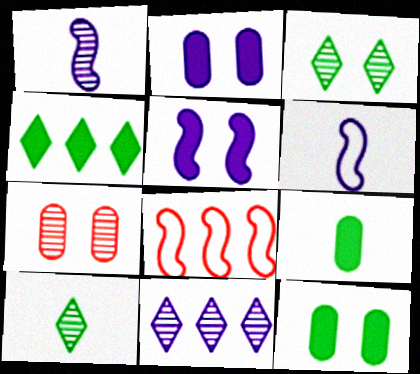[[2, 6, 11], 
[2, 8, 10], 
[4, 6, 7]]